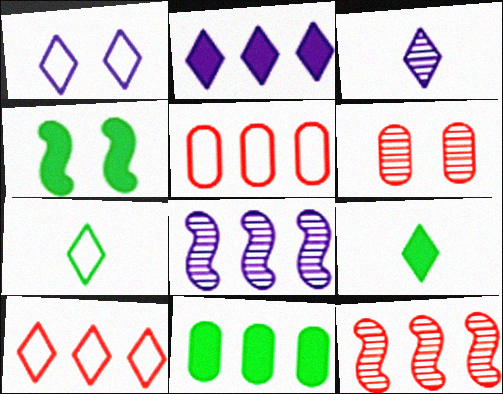[[1, 2, 3], 
[1, 4, 6], 
[1, 7, 10], 
[3, 4, 5], 
[4, 9, 11], 
[8, 10, 11]]